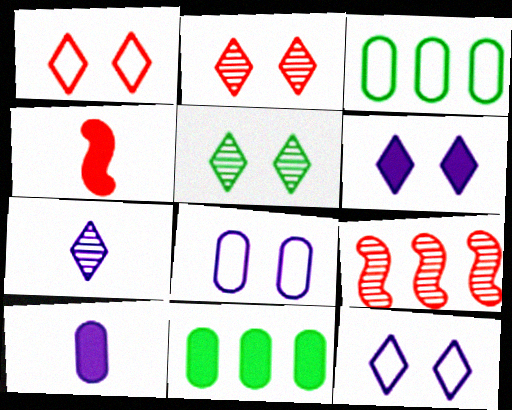[[1, 5, 6], 
[4, 6, 11]]